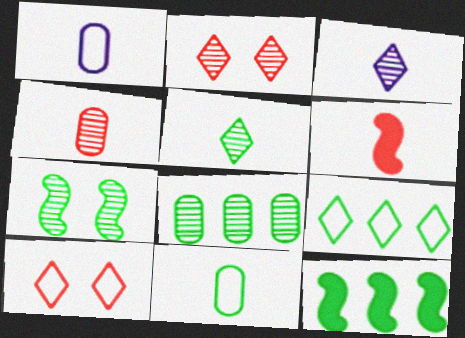[[1, 2, 12], 
[1, 5, 6], 
[3, 6, 11], 
[5, 7, 8], 
[8, 9, 12]]